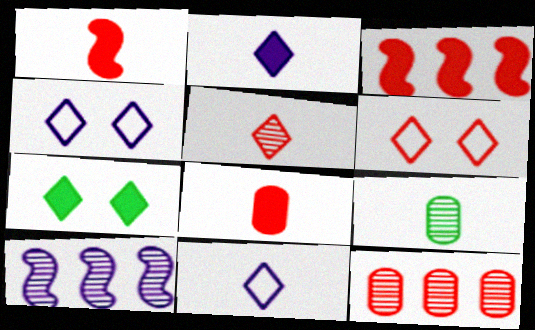[[1, 6, 12], 
[1, 9, 11], 
[3, 4, 9]]